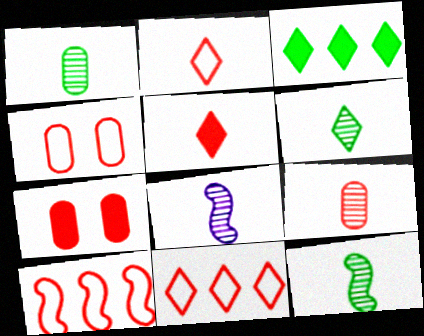[[1, 6, 12], 
[2, 4, 10], 
[3, 4, 8], 
[6, 8, 9]]